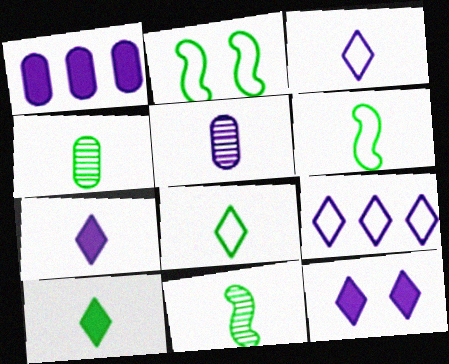[[4, 6, 10]]